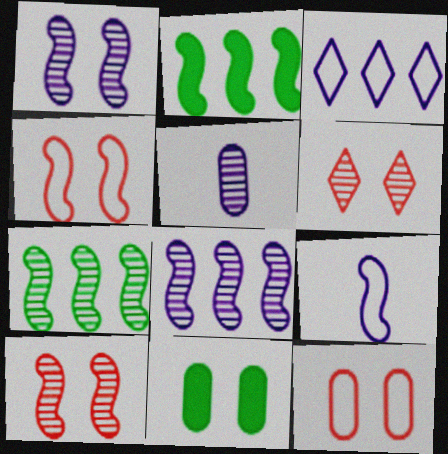[[2, 9, 10], 
[5, 6, 7]]